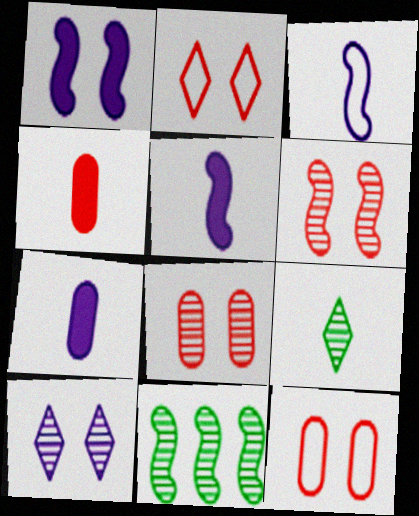[[2, 7, 11], 
[3, 4, 9]]